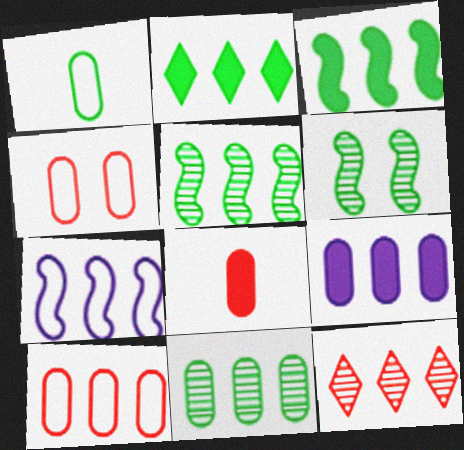[[1, 2, 6], 
[9, 10, 11]]